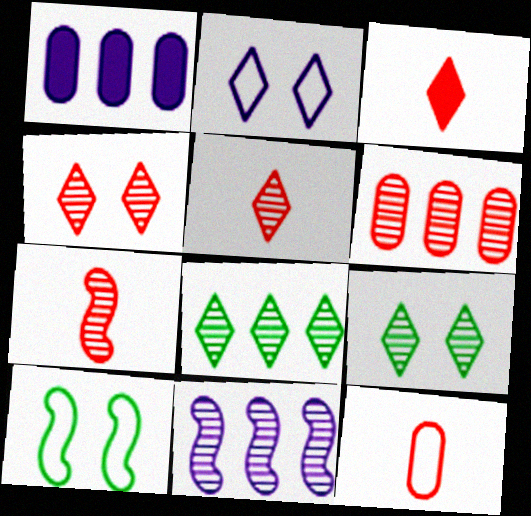[[1, 5, 10], 
[2, 3, 8], 
[3, 7, 12], 
[4, 6, 7], 
[6, 8, 11]]